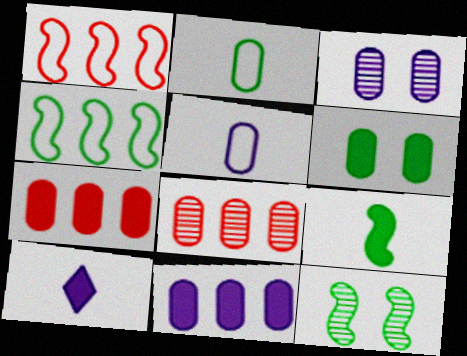[[2, 3, 7], 
[3, 5, 11], 
[4, 9, 12], 
[5, 6, 8]]